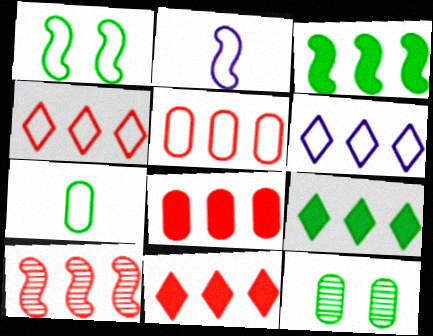[[2, 11, 12], 
[4, 8, 10], 
[5, 10, 11]]